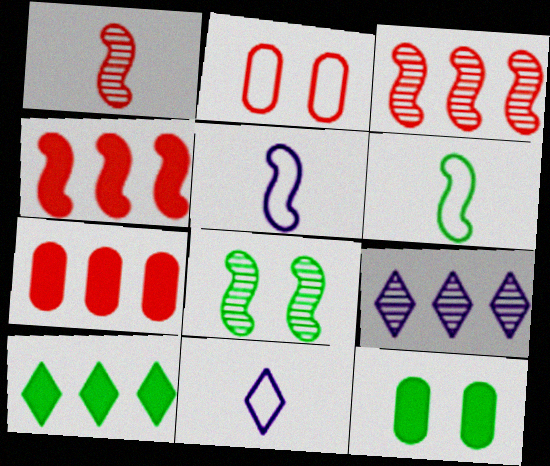[[3, 11, 12], 
[4, 5, 8], 
[7, 8, 11]]